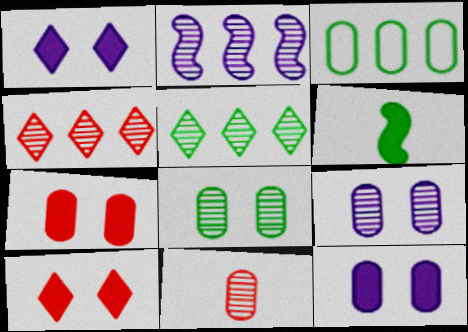[[3, 11, 12]]